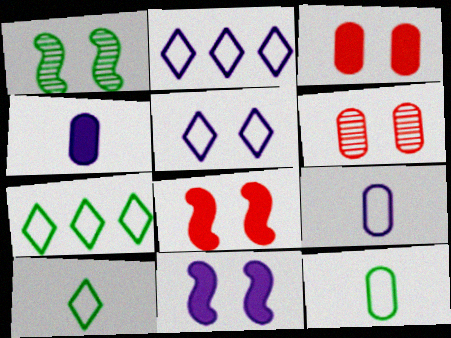[[1, 3, 5]]